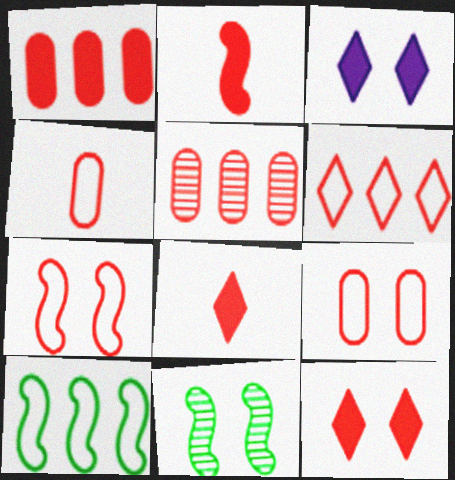[[1, 2, 12], 
[3, 9, 11], 
[4, 6, 7], 
[5, 7, 8]]